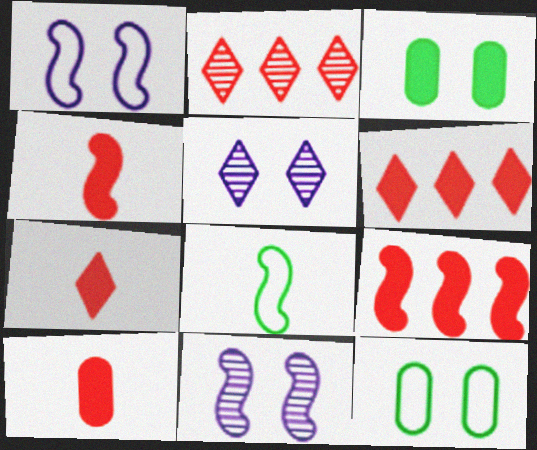[[4, 7, 10], 
[8, 9, 11]]